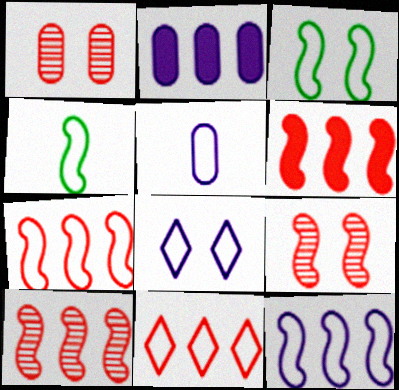[[3, 5, 11], 
[5, 8, 12], 
[6, 7, 10]]